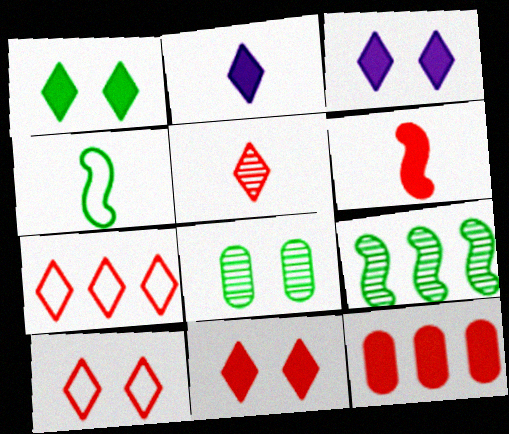[[1, 3, 11], 
[5, 7, 11], 
[6, 11, 12]]